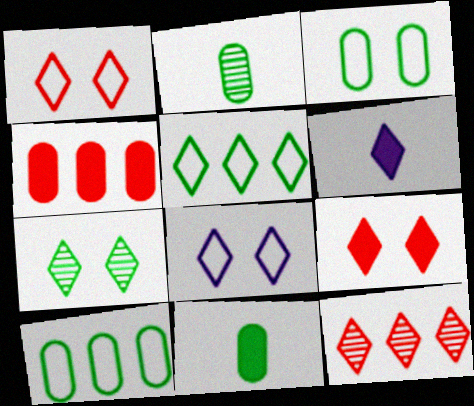[[7, 8, 9]]